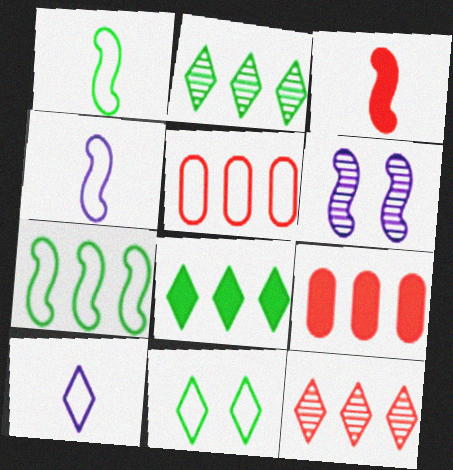[[3, 6, 7], 
[4, 5, 11]]